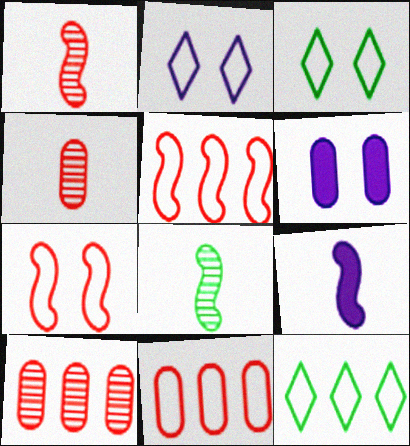[[1, 6, 12], 
[3, 9, 10]]